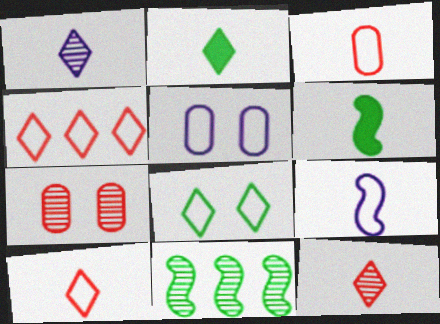[[1, 2, 10], 
[1, 3, 6], 
[1, 7, 11]]